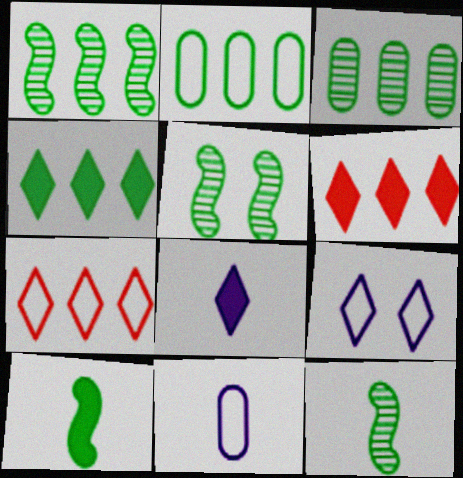[[1, 2, 4], 
[1, 5, 12], 
[5, 6, 11]]